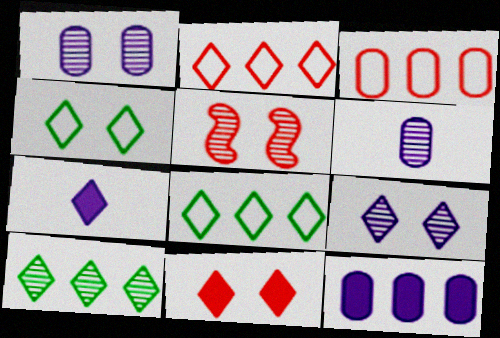[[4, 9, 11], 
[5, 6, 10]]